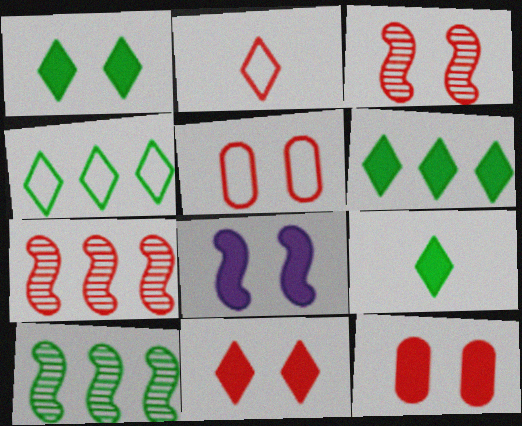[[1, 6, 9], 
[1, 8, 12], 
[2, 7, 12], 
[3, 5, 11]]